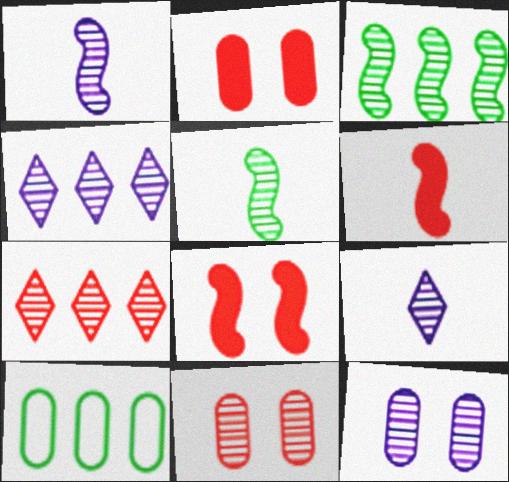[[1, 4, 12], 
[3, 9, 11], 
[4, 5, 11], 
[5, 7, 12], 
[8, 9, 10]]